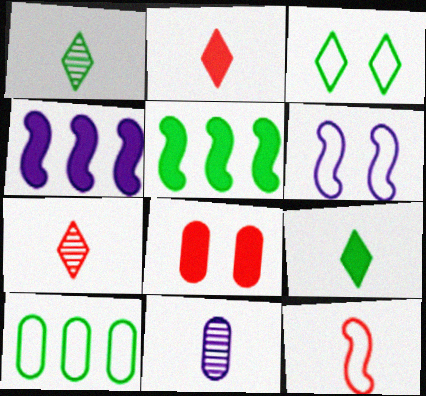[[4, 8, 9], 
[8, 10, 11], 
[9, 11, 12]]